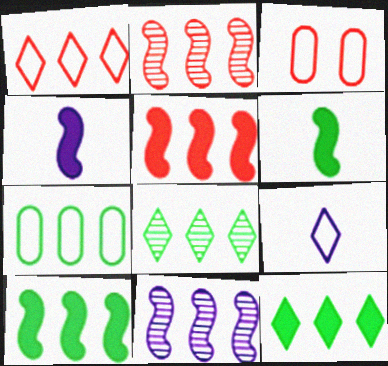[[3, 4, 8], 
[7, 8, 10]]